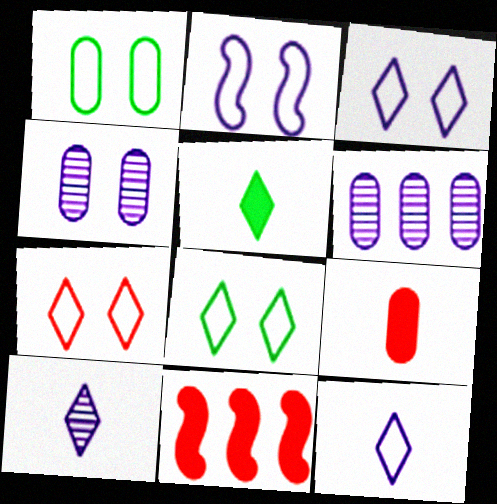[[1, 2, 7], 
[1, 6, 9], 
[1, 10, 11], 
[3, 7, 8]]